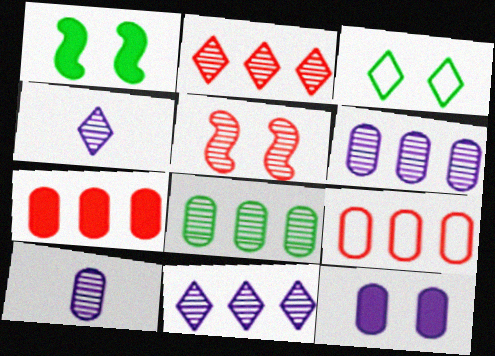[[1, 4, 9], 
[3, 5, 12], 
[4, 5, 8]]